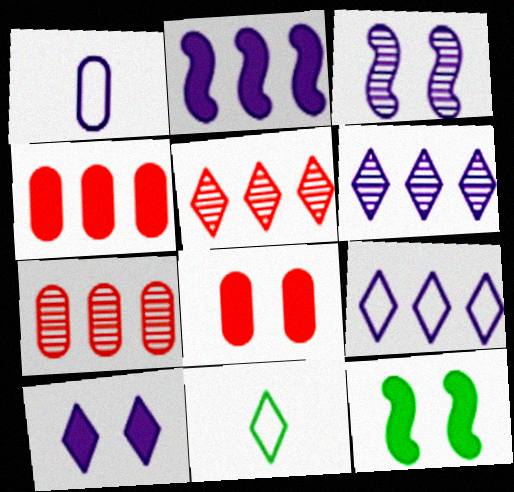[[1, 5, 12], 
[3, 4, 11], 
[5, 10, 11], 
[8, 10, 12]]